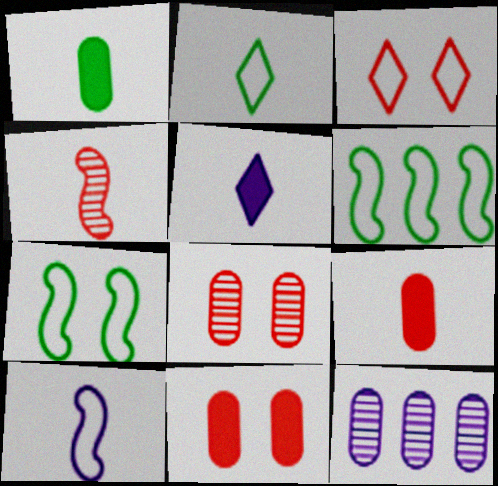[[5, 6, 8]]